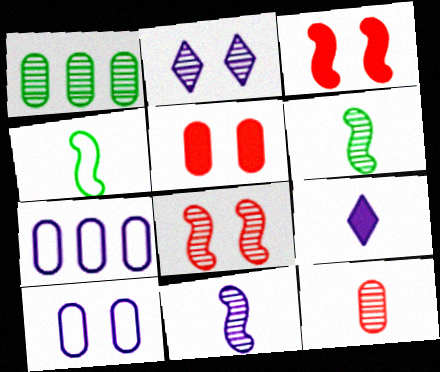[[4, 9, 12]]